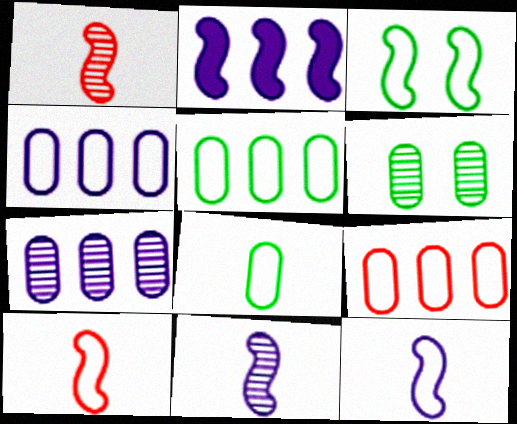[[1, 2, 3], 
[4, 5, 9]]